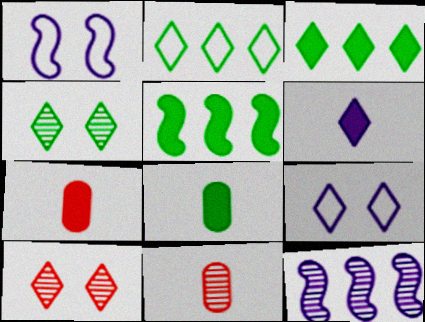[[1, 3, 11], 
[2, 6, 10], 
[4, 11, 12], 
[5, 9, 11]]